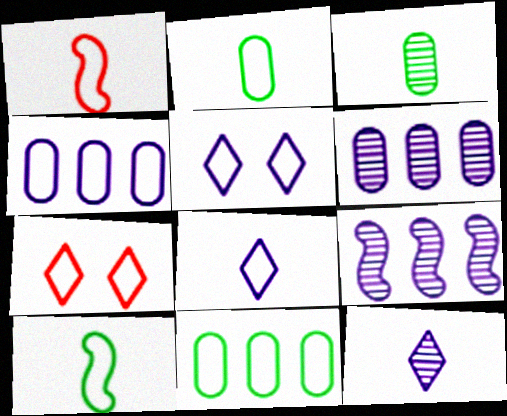[[1, 2, 8], 
[1, 5, 11], 
[4, 7, 10]]